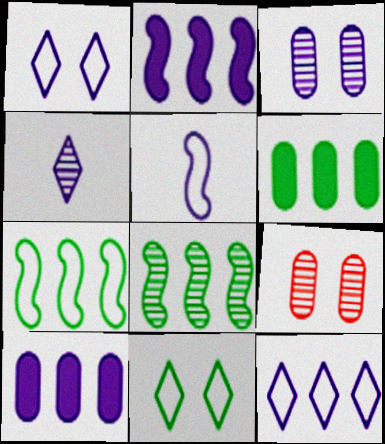[[4, 8, 9]]